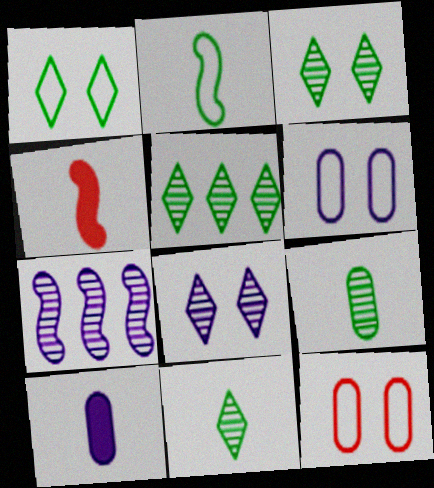[[3, 5, 11], 
[4, 5, 6]]